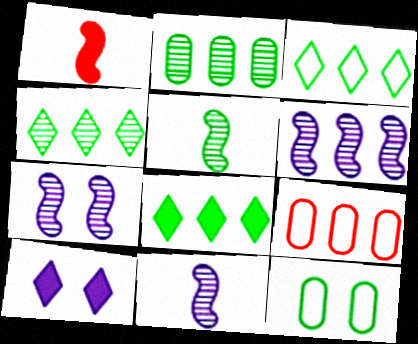[[3, 4, 8], 
[5, 8, 12], 
[5, 9, 10], 
[6, 7, 11], 
[6, 8, 9]]